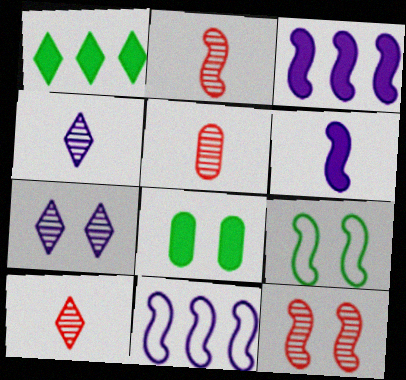[[2, 3, 9], 
[2, 5, 10], 
[8, 10, 11]]